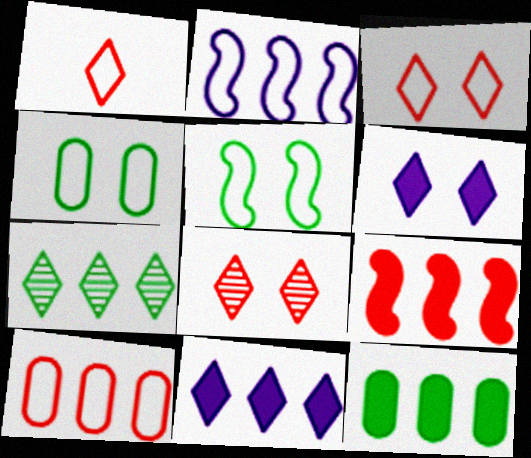[[1, 2, 4], 
[1, 6, 7], 
[9, 11, 12]]